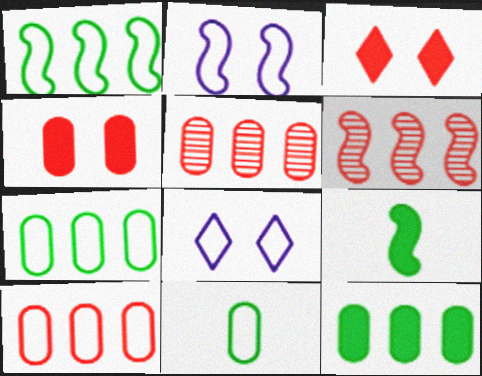[[2, 6, 9], 
[5, 8, 9]]